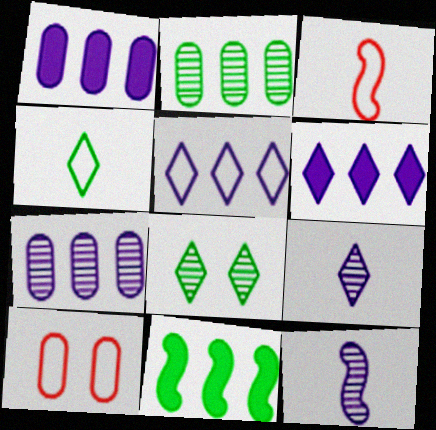[[1, 3, 8], 
[9, 10, 11]]